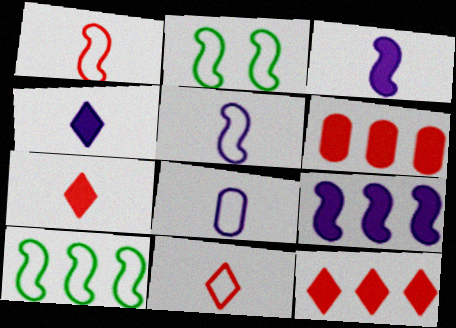[]